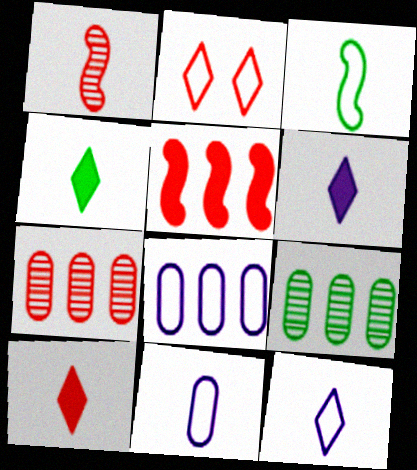[[1, 4, 11], 
[2, 3, 8], 
[4, 6, 10]]